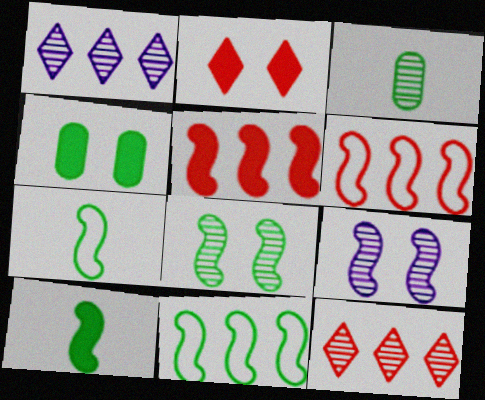[[3, 9, 12], 
[5, 7, 9], 
[6, 9, 10], 
[8, 10, 11]]